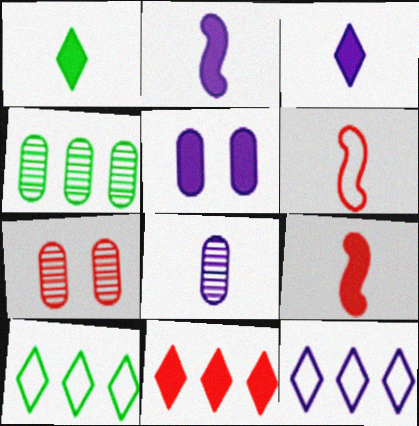[[1, 6, 8], 
[2, 7, 10], 
[4, 7, 8], 
[6, 7, 11]]